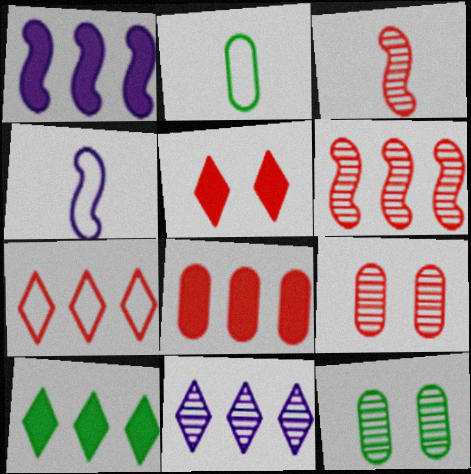[[1, 8, 10], 
[3, 11, 12], 
[4, 9, 10], 
[6, 7, 8], 
[7, 10, 11]]